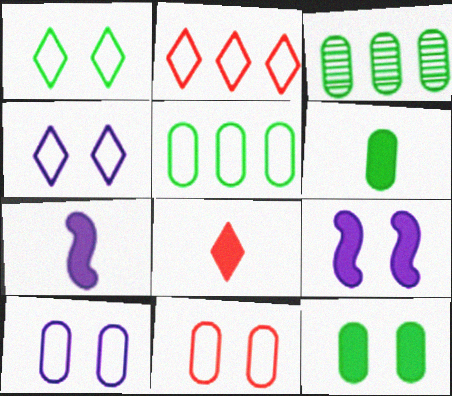[[6, 7, 8]]